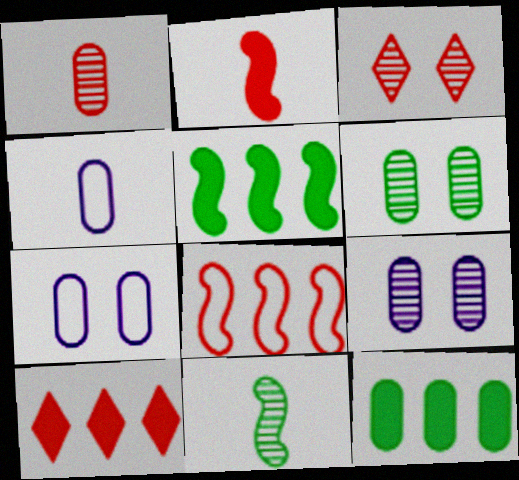[[1, 7, 12], 
[3, 4, 5], 
[7, 10, 11]]